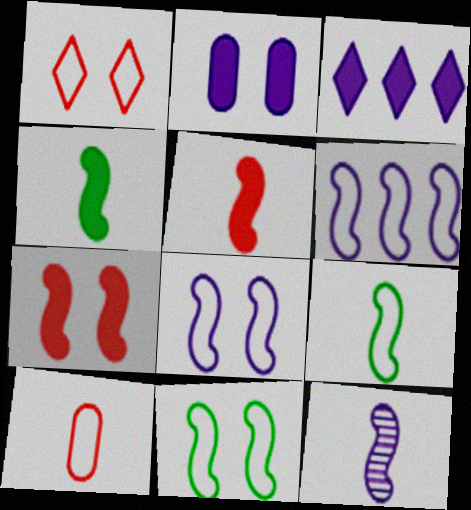[[5, 9, 12]]